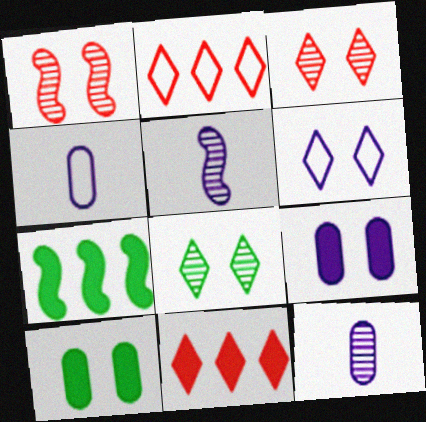[[1, 6, 10], 
[2, 5, 10], 
[3, 4, 7]]